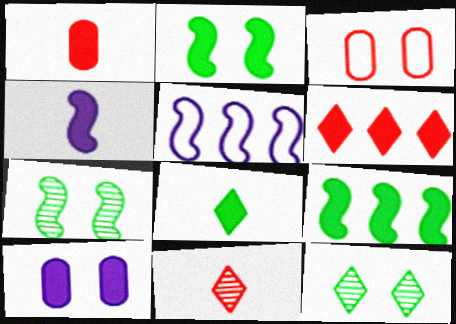[[1, 4, 8], 
[1, 5, 12]]